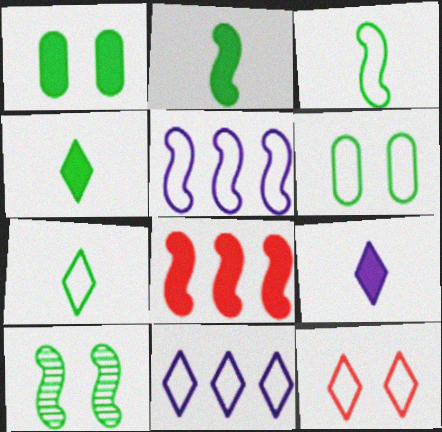[[1, 8, 9], 
[7, 11, 12]]